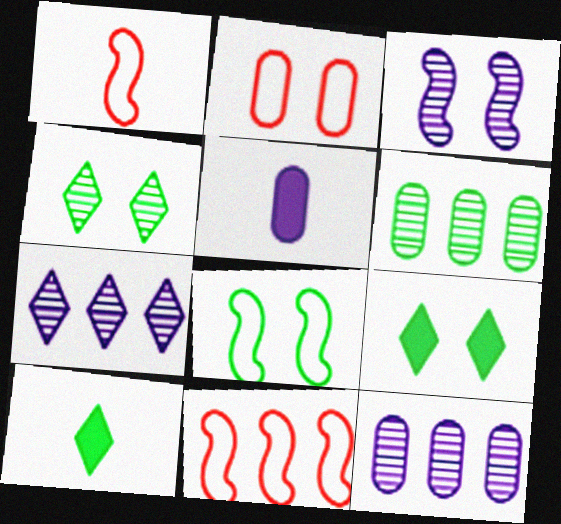[[1, 9, 12], 
[2, 3, 9], 
[2, 5, 6], 
[4, 5, 11], 
[6, 8, 10]]